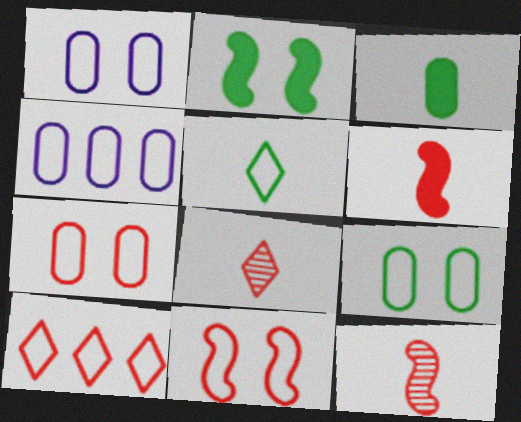[[1, 7, 9], 
[2, 4, 8], 
[4, 5, 11]]